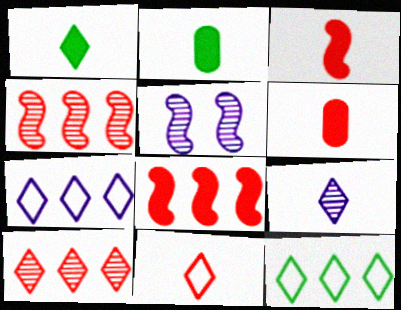[[1, 9, 11], 
[5, 6, 12]]